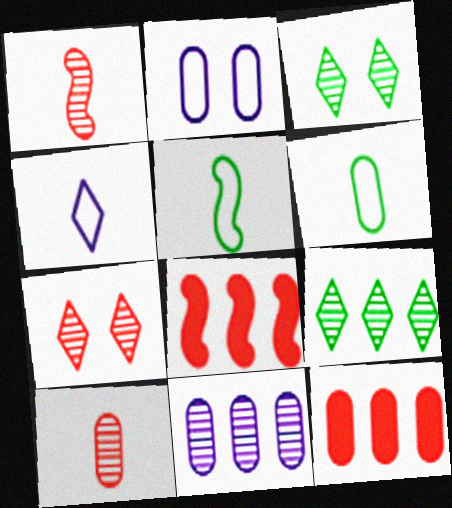[[1, 3, 11]]